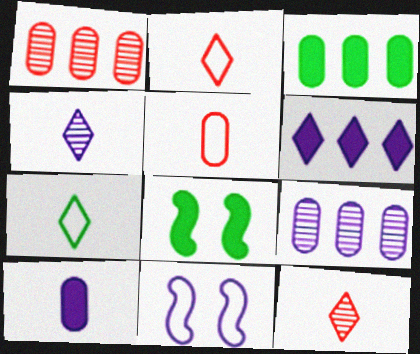[[2, 8, 9], 
[3, 11, 12]]